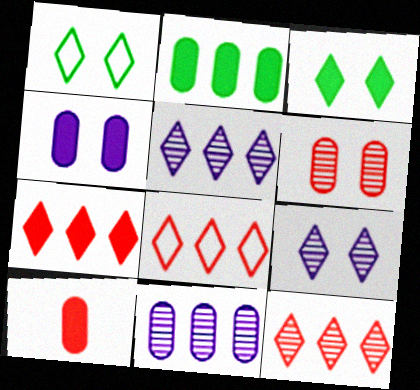[[2, 4, 10], 
[7, 8, 12]]